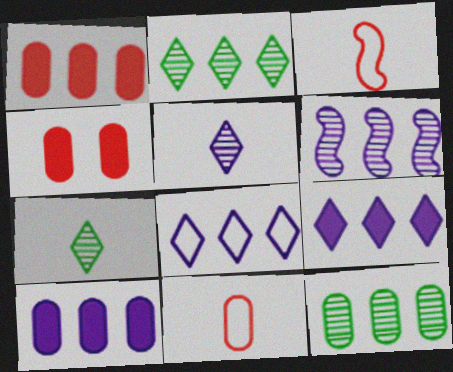[[6, 8, 10]]